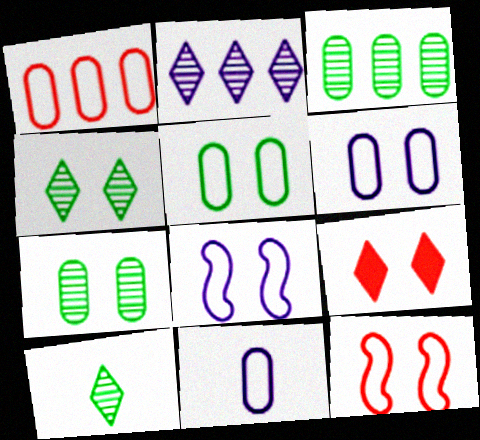[[1, 5, 11], 
[7, 8, 9]]